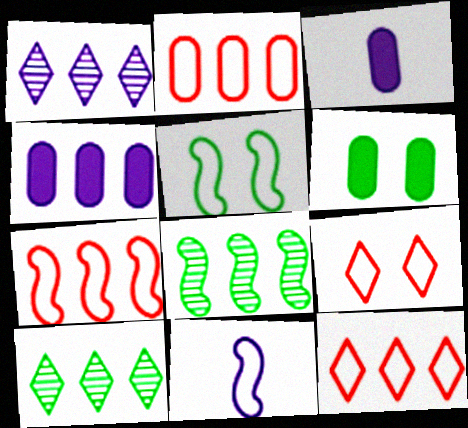[[2, 7, 12], 
[3, 8, 9], 
[4, 7, 10], 
[4, 8, 12], 
[5, 7, 11]]